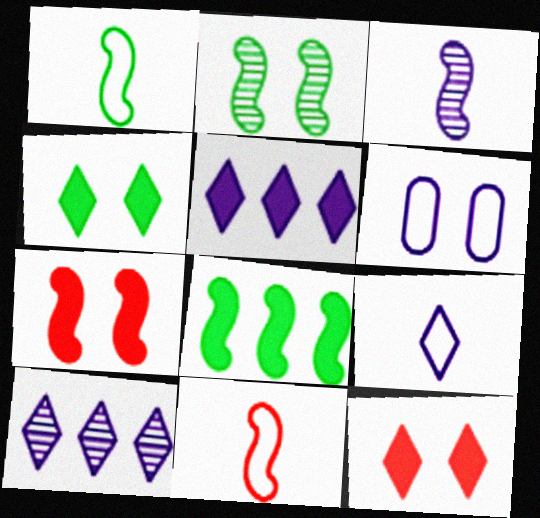[[1, 2, 8], 
[2, 6, 12], 
[3, 5, 6]]